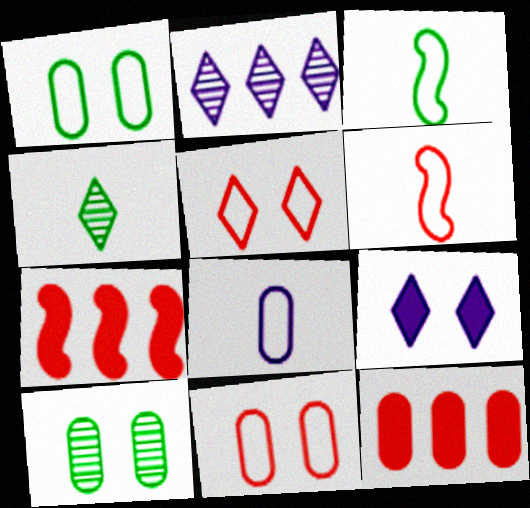[[8, 10, 12]]